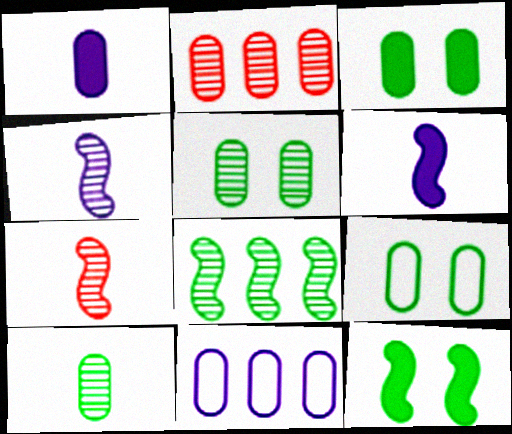[[1, 2, 9], 
[3, 5, 9]]